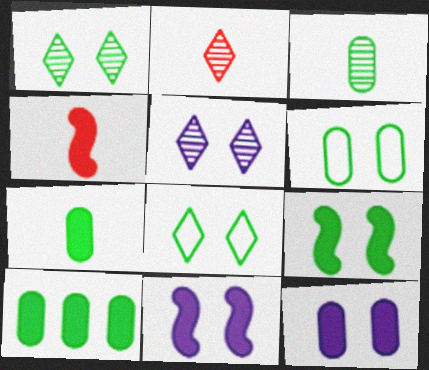[[1, 6, 9], 
[3, 6, 10]]